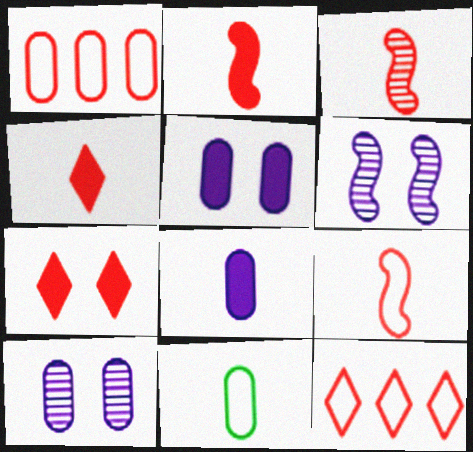[[1, 3, 7], 
[2, 3, 9]]